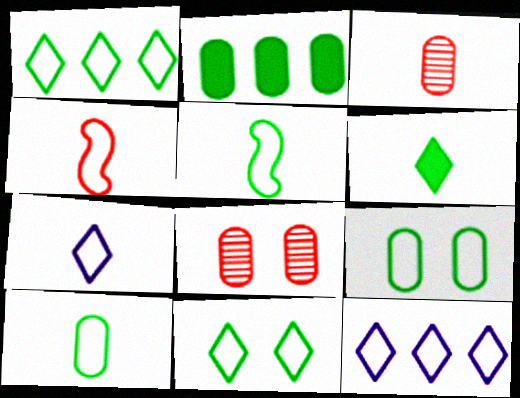[[1, 5, 9], 
[4, 7, 10], 
[4, 9, 12]]